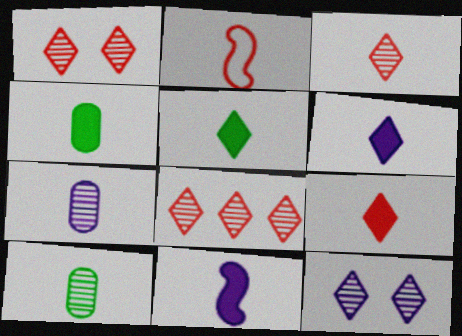[[1, 3, 8], 
[2, 5, 7], 
[2, 6, 10], 
[4, 9, 11], 
[5, 6, 9]]